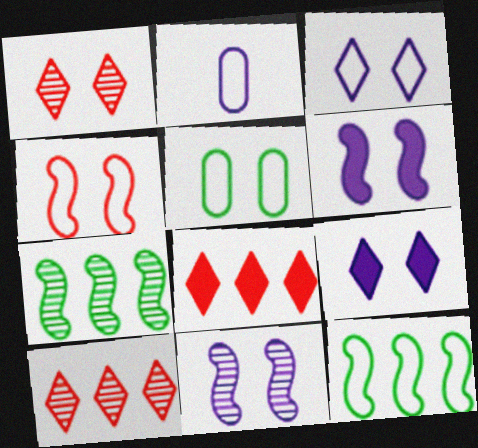[[1, 5, 6], 
[3, 4, 5]]